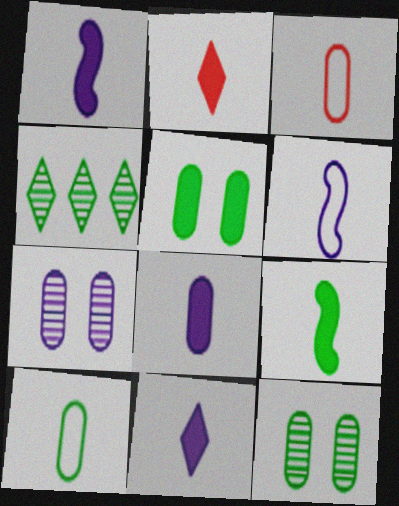[[1, 8, 11], 
[2, 8, 9]]